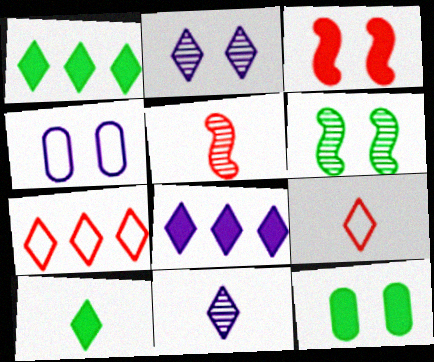[[1, 2, 9], 
[1, 4, 5], 
[2, 7, 10], 
[9, 10, 11]]